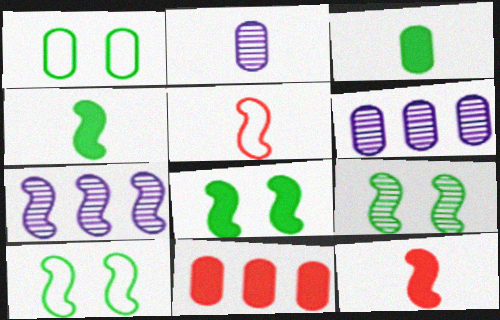[[1, 2, 11], 
[5, 7, 8], 
[7, 10, 12], 
[8, 9, 10]]